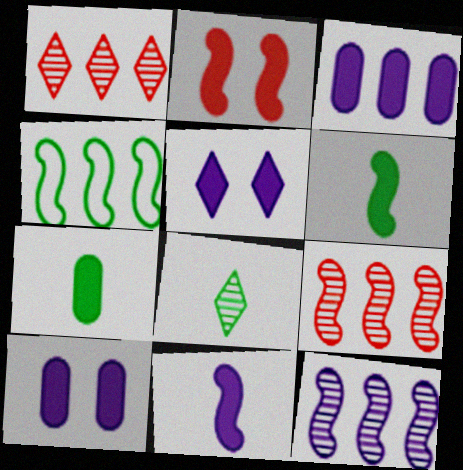[[1, 3, 4], 
[3, 5, 11]]